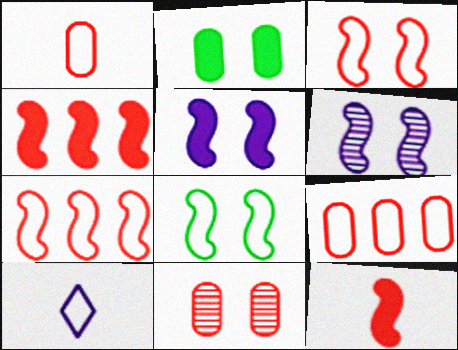[[8, 9, 10]]